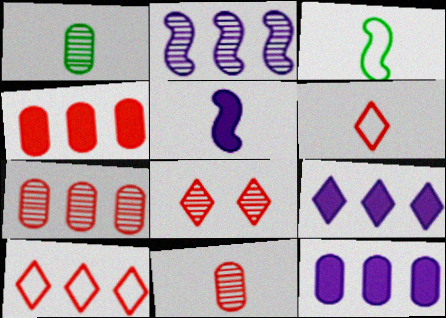[[1, 2, 8], 
[1, 5, 6], 
[3, 8, 12]]